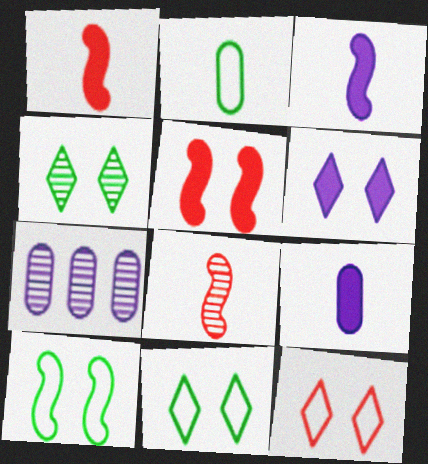[[1, 7, 11], 
[4, 6, 12], 
[4, 7, 8]]